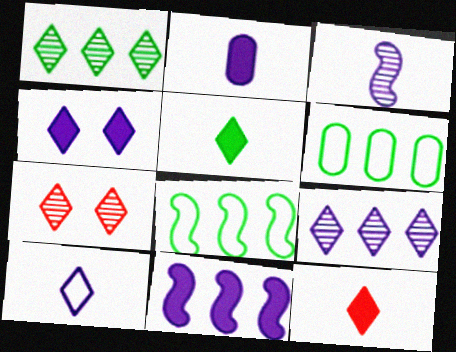[[2, 3, 10], 
[2, 4, 11], 
[2, 7, 8], 
[4, 9, 10]]